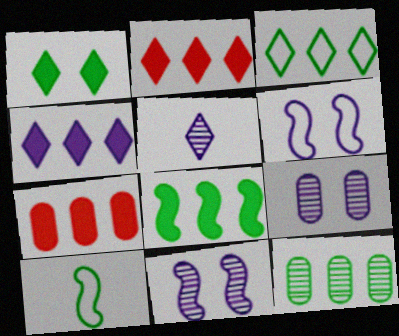[[1, 10, 12], 
[2, 9, 10], 
[3, 8, 12], 
[4, 7, 8]]